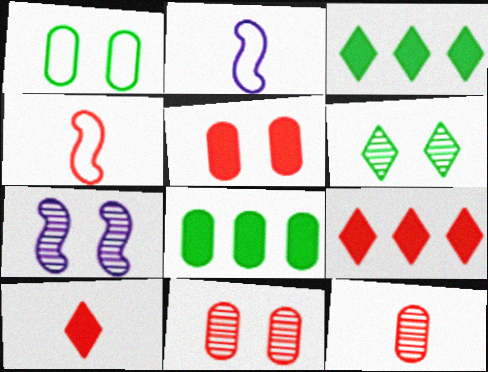[[2, 3, 11], 
[4, 9, 11], 
[4, 10, 12], 
[6, 7, 11]]